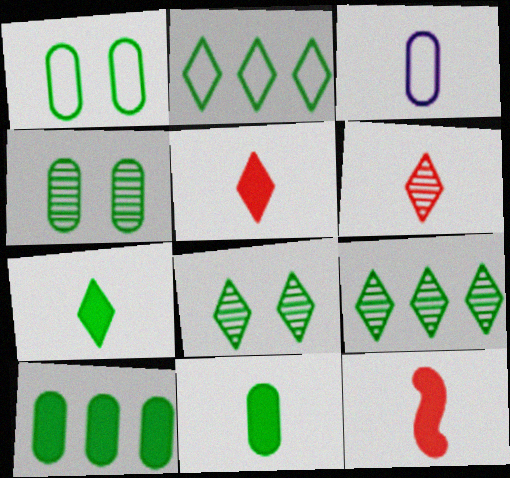[[2, 7, 8]]